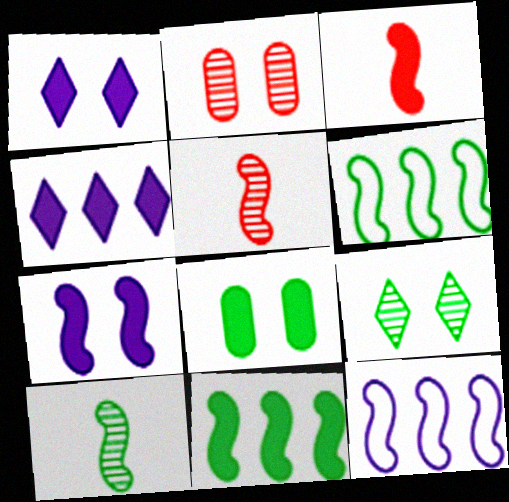[[3, 4, 8], 
[3, 7, 11], 
[5, 6, 7]]